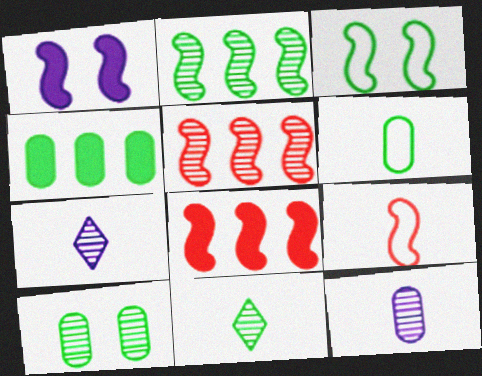[[1, 2, 9], 
[2, 10, 11], 
[3, 4, 11], 
[4, 6, 10], 
[5, 7, 10]]